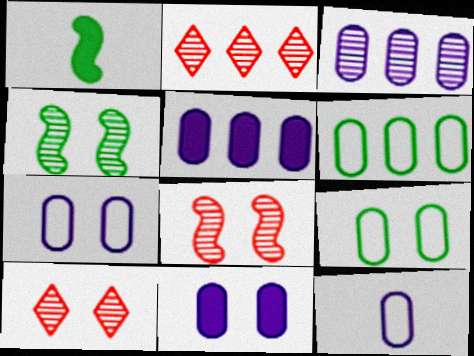[[1, 2, 7], 
[3, 11, 12]]